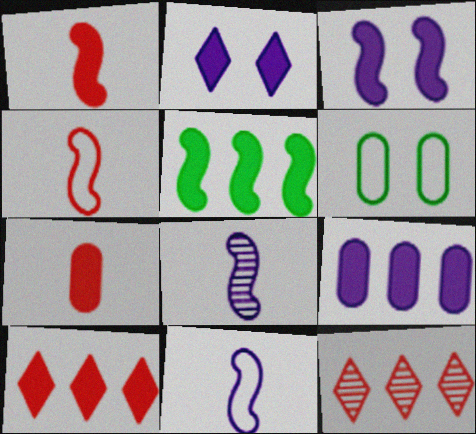[[1, 3, 5], 
[2, 5, 7], 
[5, 9, 10], 
[6, 8, 10]]